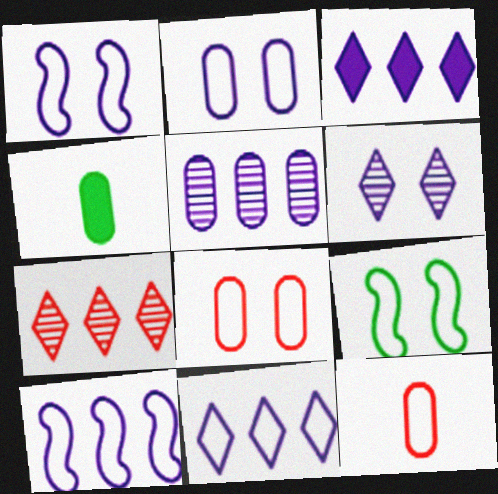[[1, 4, 7], 
[3, 5, 10], 
[4, 5, 8], 
[9, 11, 12]]